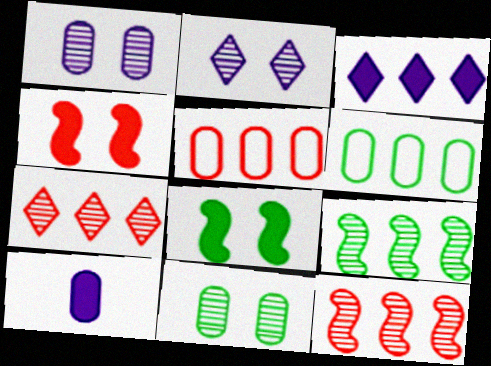[[3, 5, 9], 
[3, 6, 12], 
[5, 10, 11]]